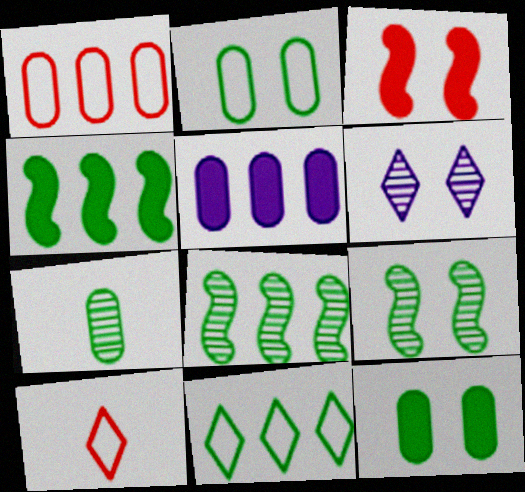[[2, 3, 6], 
[5, 9, 10]]